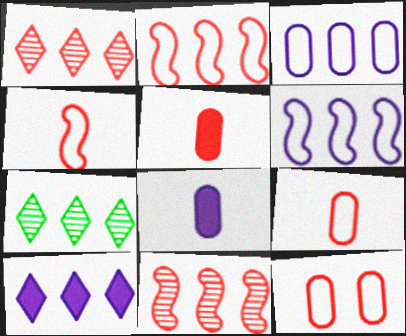[]